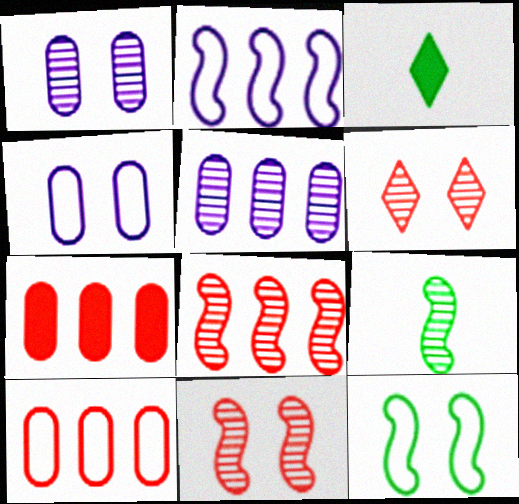[[3, 4, 8], 
[5, 6, 9]]